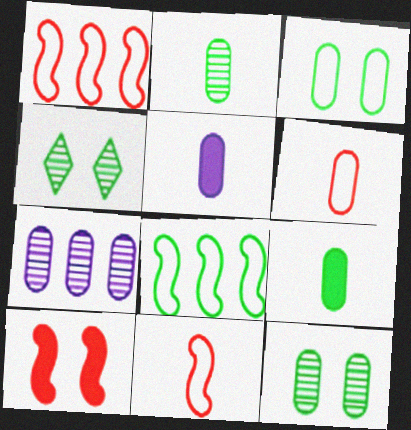[[1, 4, 5], 
[2, 5, 6], 
[4, 8, 9]]